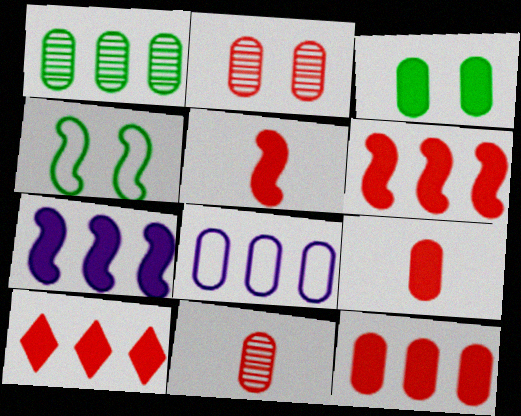[[1, 8, 12], 
[3, 8, 11], 
[6, 10, 12]]